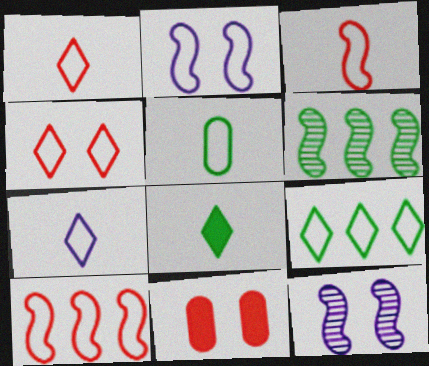[[3, 5, 7], 
[4, 7, 9], 
[6, 7, 11]]